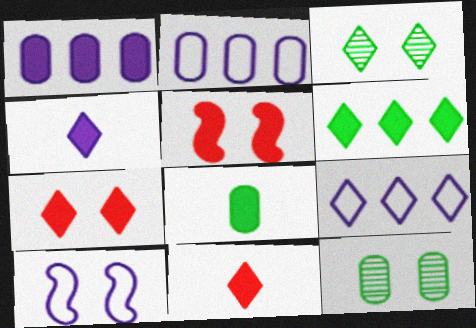[[3, 9, 11], 
[4, 6, 7], 
[7, 10, 12]]